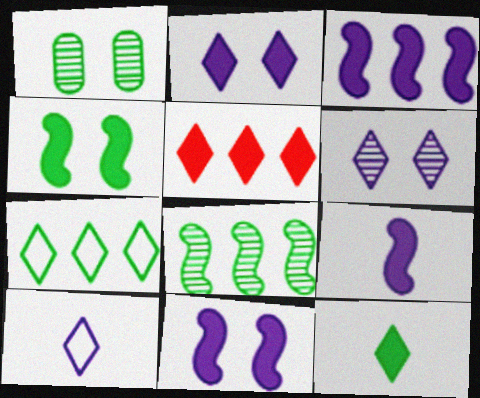[[2, 5, 12], 
[3, 9, 11]]